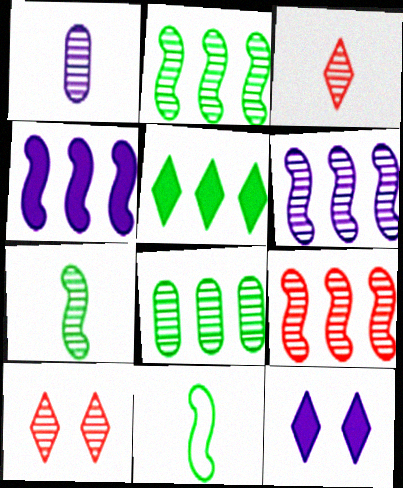[[1, 2, 10], 
[1, 3, 7], 
[2, 6, 9]]